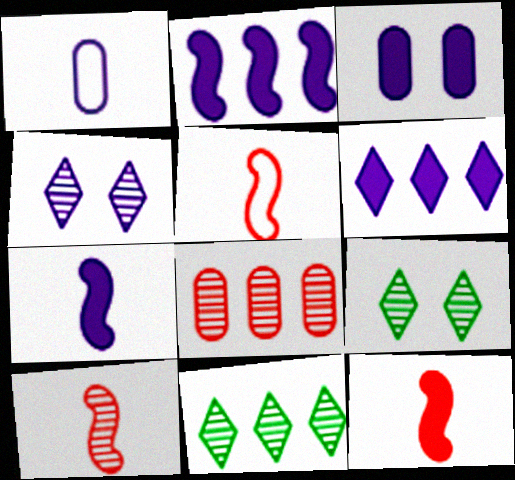[[1, 2, 4], 
[3, 5, 11], 
[3, 6, 7], 
[5, 10, 12]]